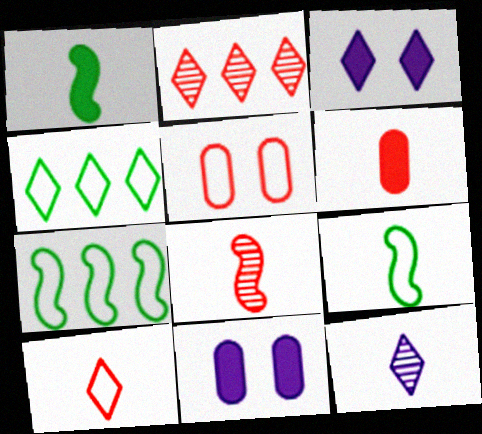[[2, 9, 11], 
[4, 8, 11], 
[6, 8, 10], 
[6, 9, 12]]